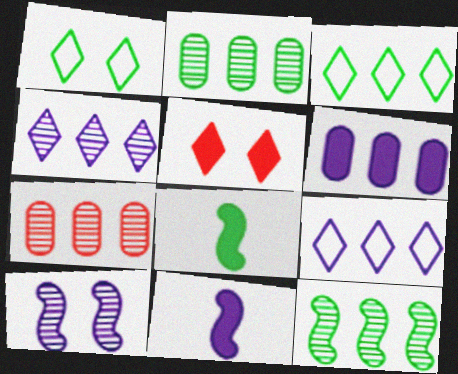[[1, 2, 8], 
[1, 7, 11], 
[4, 7, 12], 
[5, 6, 8]]